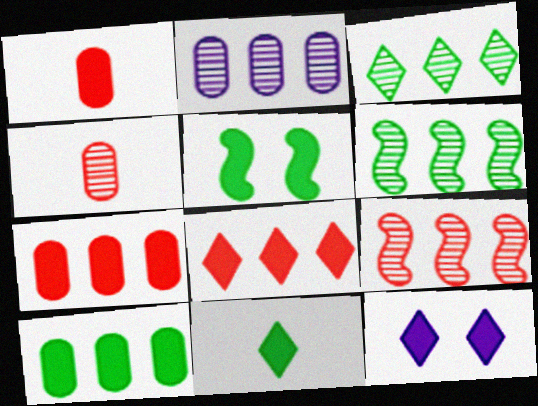[[2, 3, 9], 
[5, 10, 11], 
[8, 11, 12]]